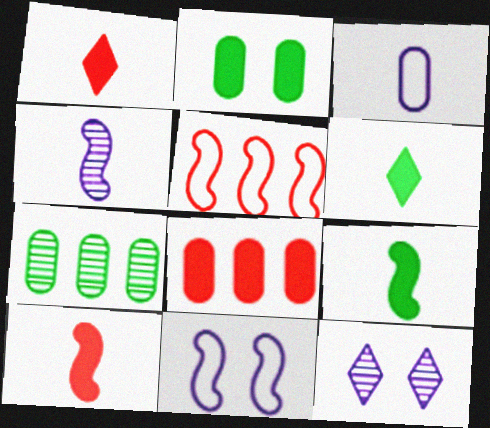[[1, 7, 11]]